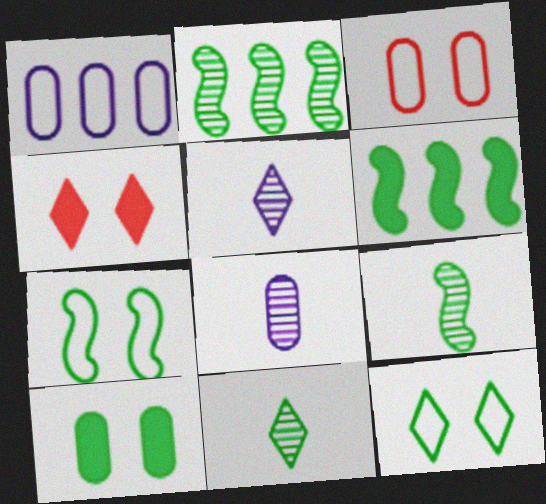[[1, 4, 9], 
[3, 5, 6], 
[6, 7, 9]]